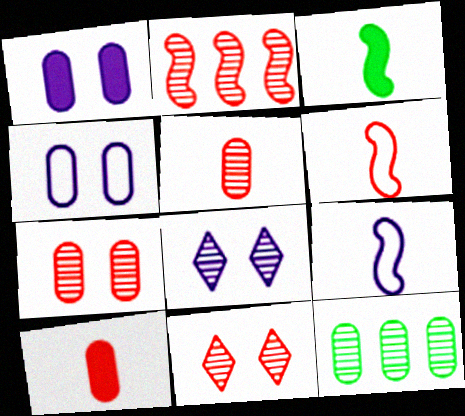[[2, 5, 11], 
[4, 10, 12]]